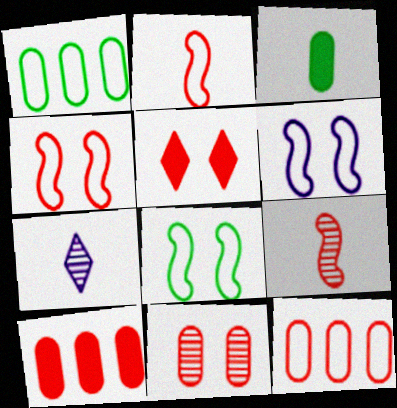[[2, 3, 7], 
[4, 5, 11], 
[4, 6, 8], 
[5, 9, 12], 
[7, 8, 10]]